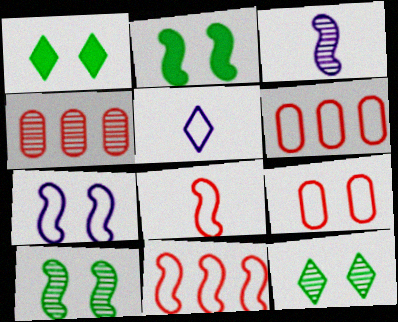[[1, 3, 6], 
[2, 3, 11], 
[2, 4, 5], 
[3, 4, 12]]